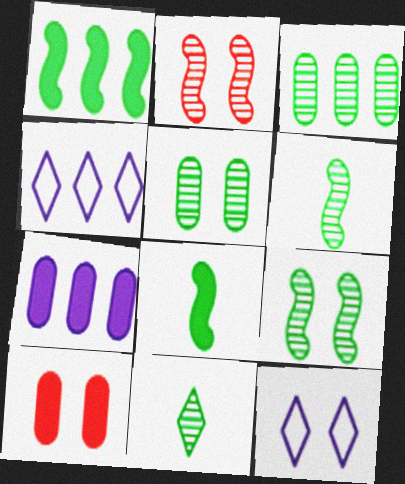[[3, 9, 11], 
[4, 6, 10], 
[9, 10, 12]]